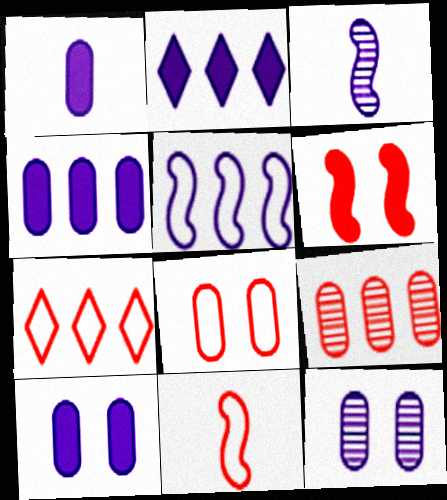[[1, 4, 10], 
[7, 8, 11]]